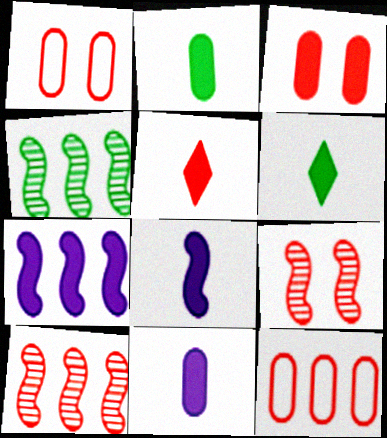[[1, 5, 10], 
[2, 5, 8], 
[3, 6, 7], 
[5, 9, 12]]